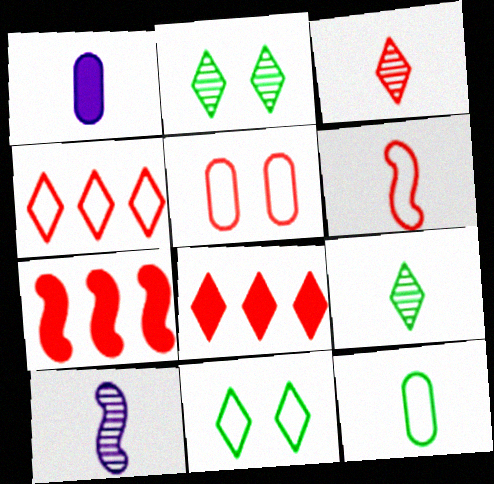[[1, 6, 9], 
[3, 5, 7], 
[4, 5, 6]]